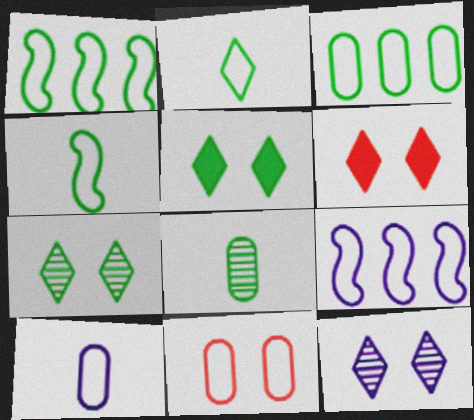[[1, 5, 8], 
[2, 9, 11], 
[3, 10, 11], 
[6, 8, 9]]